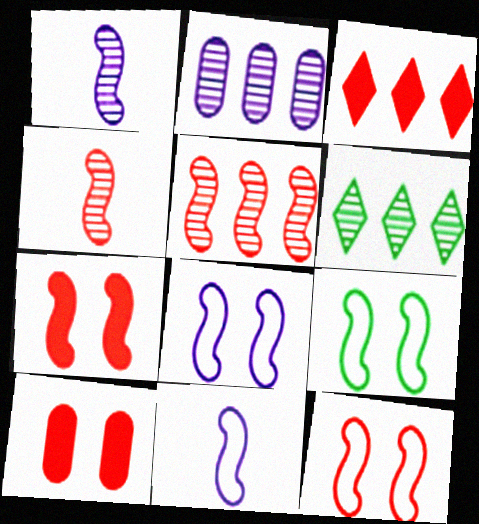[[2, 5, 6], 
[6, 10, 11], 
[8, 9, 12]]